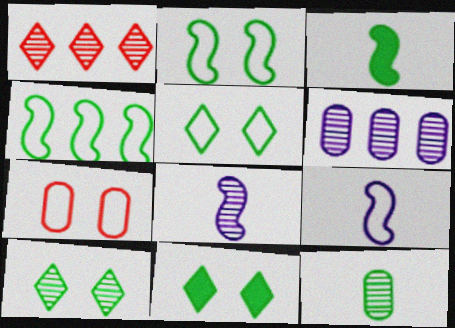[[4, 11, 12], 
[5, 10, 11]]